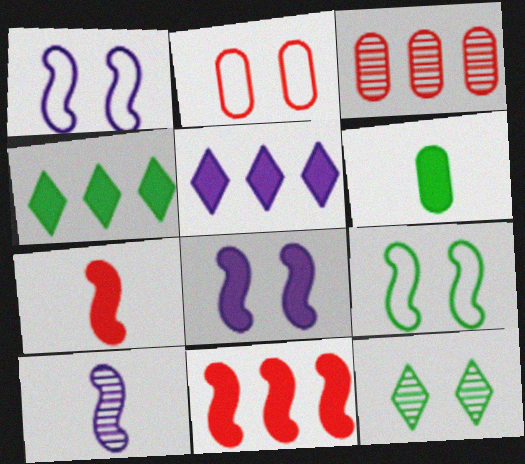[[2, 4, 10], 
[2, 8, 12], 
[3, 10, 12], 
[9, 10, 11]]